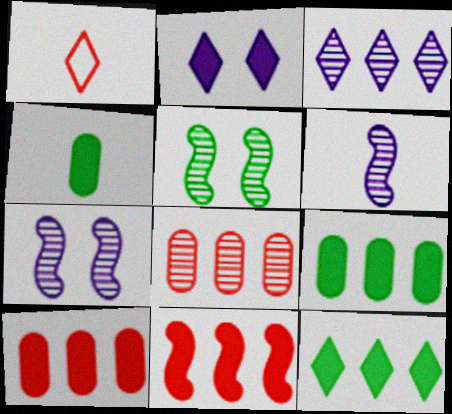[[1, 4, 6], 
[1, 7, 9], 
[2, 4, 11]]